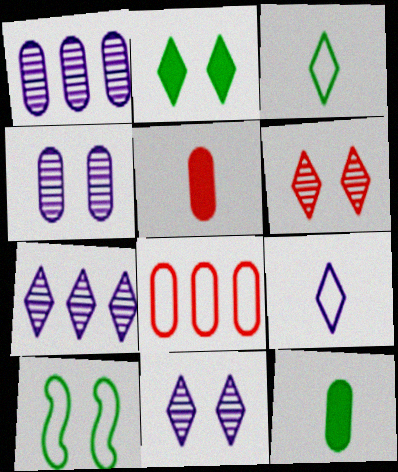[[4, 8, 12], 
[5, 7, 10], 
[8, 9, 10]]